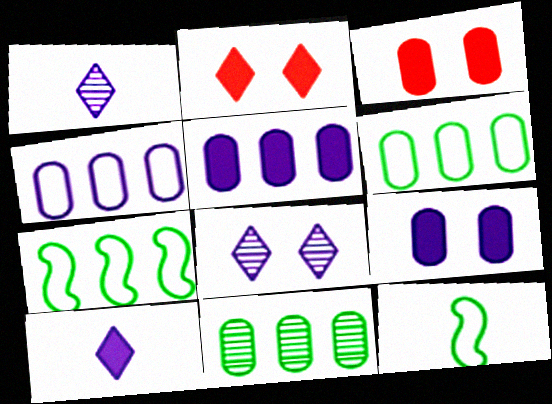[[1, 3, 7]]